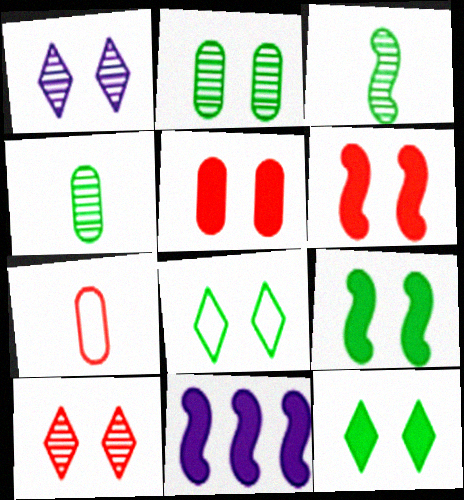[[2, 8, 9]]